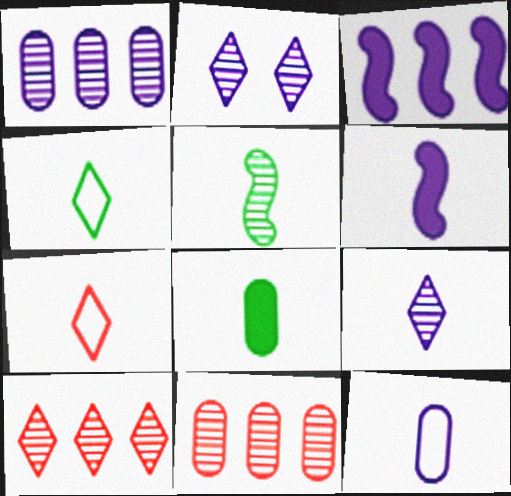[[2, 3, 12], 
[2, 5, 11], 
[4, 5, 8], 
[6, 9, 12]]